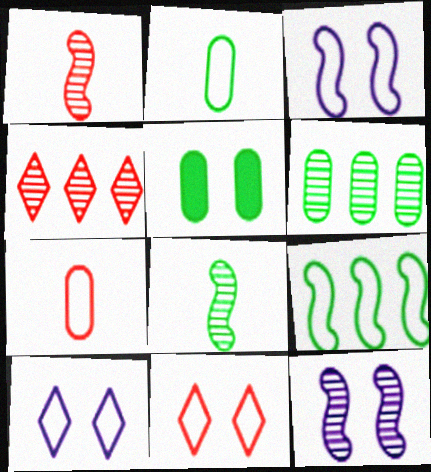[[2, 5, 6], 
[5, 11, 12], 
[7, 9, 10]]